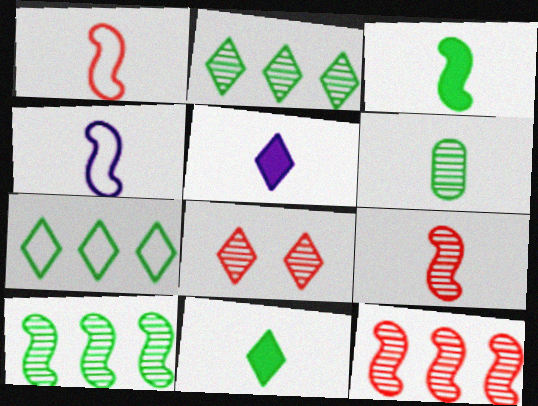[[1, 5, 6], 
[3, 4, 9], 
[5, 7, 8]]